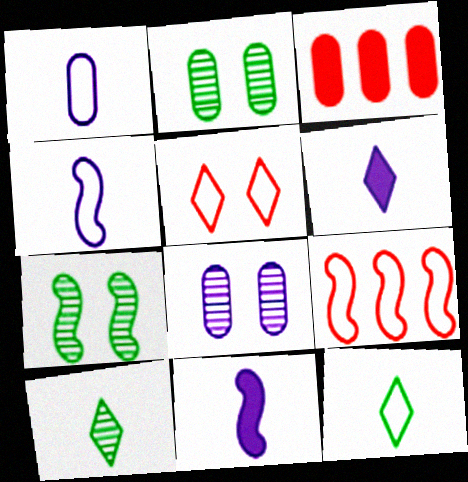[[1, 2, 3], 
[2, 6, 9], 
[7, 9, 11]]